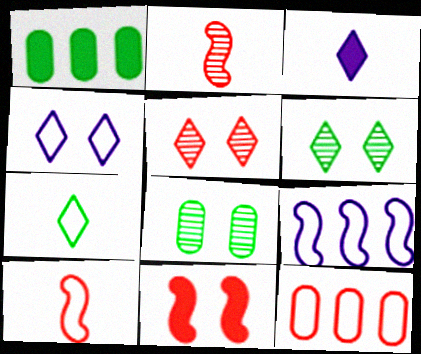[[1, 2, 4], 
[1, 3, 11], 
[4, 8, 11]]